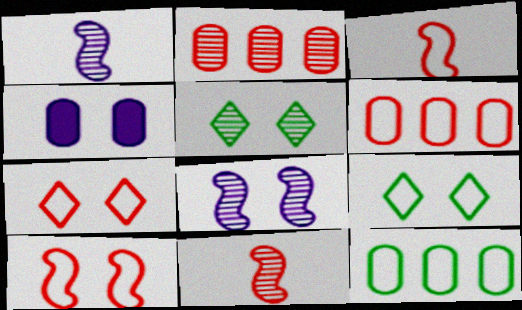[[1, 2, 5], 
[3, 6, 7], 
[4, 5, 10]]